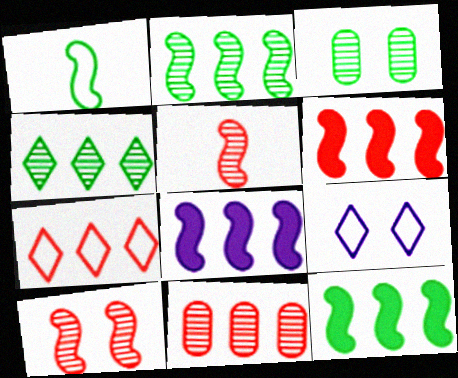[[1, 8, 10], 
[6, 7, 11], 
[6, 8, 12]]